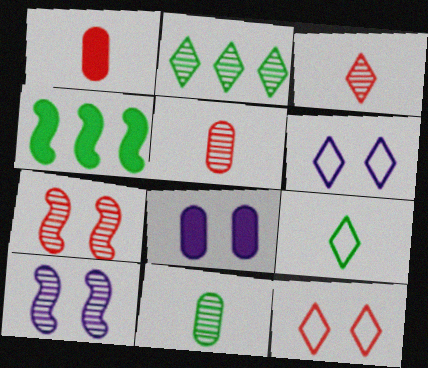[[2, 5, 10], 
[4, 5, 6], 
[6, 8, 10]]